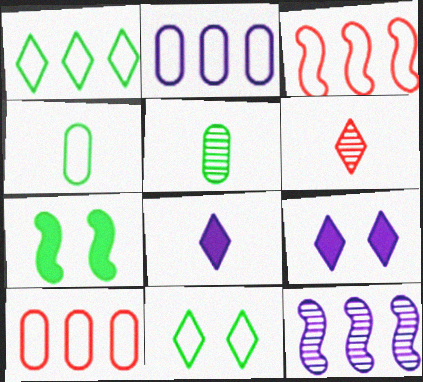[[1, 2, 3], 
[1, 5, 7], 
[1, 6, 9], 
[2, 6, 7], 
[3, 5, 9]]